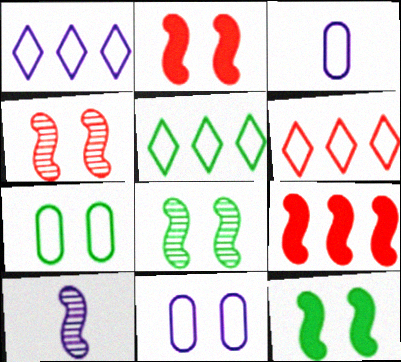[[1, 5, 6]]